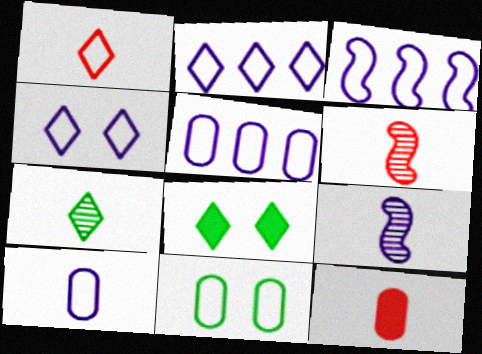[[1, 3, 11], 
[1, 6, 12], 
[2, 3, 5], 
[3, 4, 10], 
[5, 6, 8]]